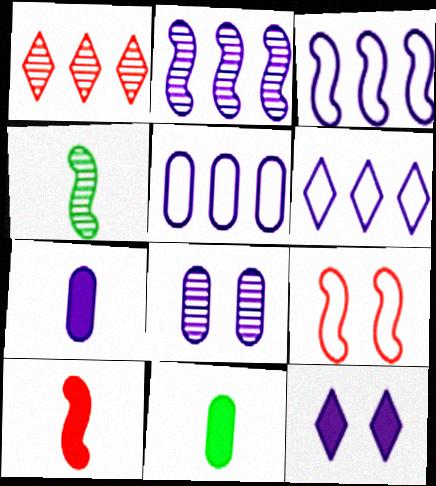[[1, 4, 8], 
[3, 5, 6], 
[5, 7, 8]]